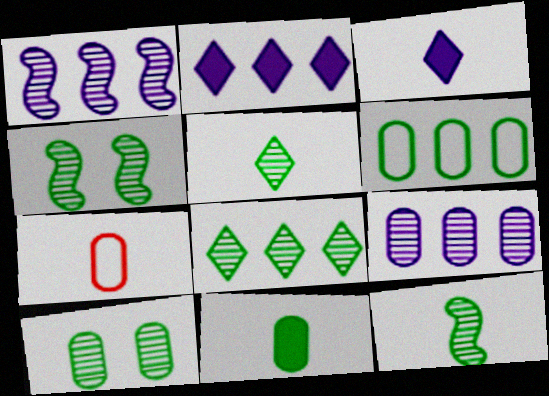[[2, 4, 7], 
[3, 7, 12], 
[6, 10, 11], 
[8, 10, 12]]